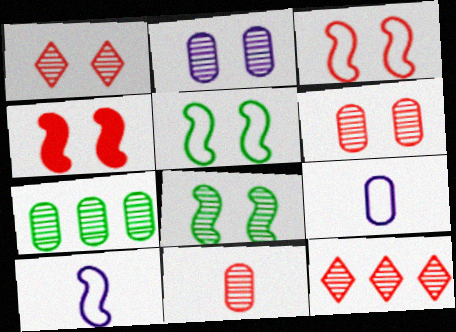[[1, 2, 8], 
[2, 7, 11]]